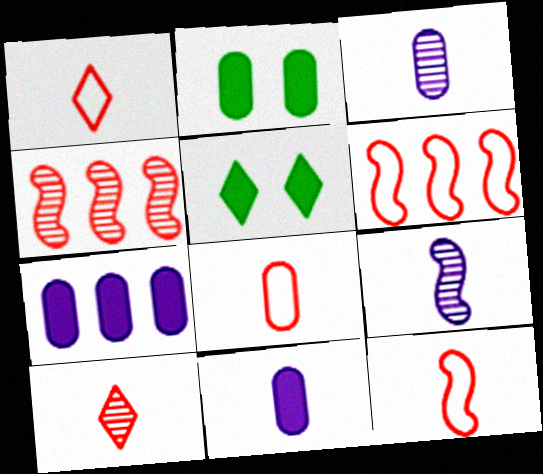[[1, 8, 12], 
[3, 5, 6]]